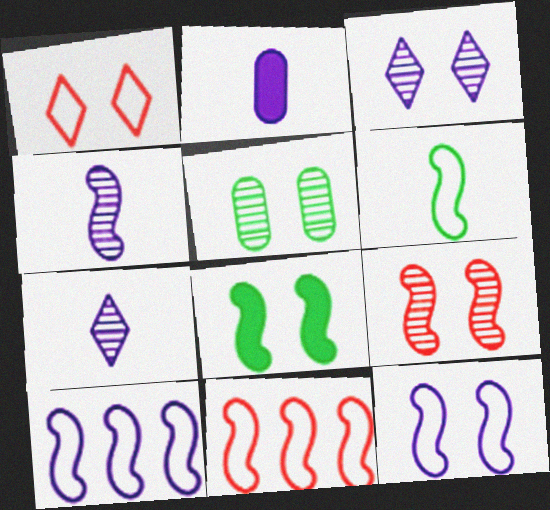[[2, 3, 10], 
[3, 5, 9], 
[4, 8, 11], 
[6, 11, 12], 
[8, 9, 12]]